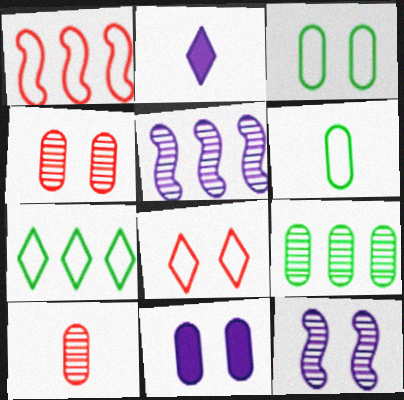[[3, 4, 11]]